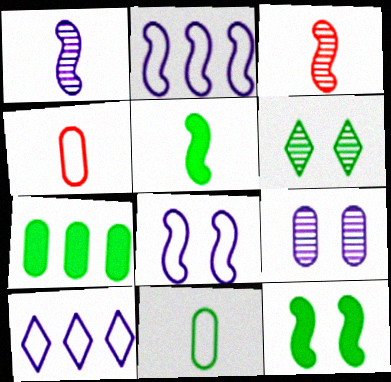[[2, 3, 12], 
[4, 7, 9]]